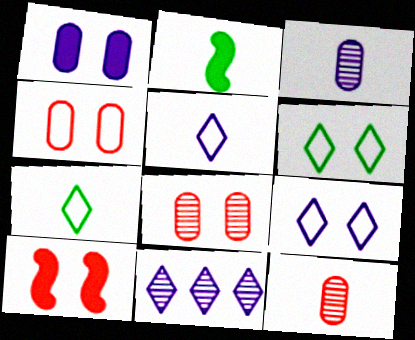[[2, 4, 11], 
[2, 5, 12]]